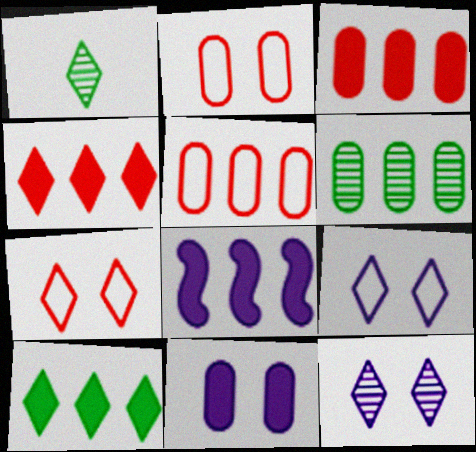[[1, 2, 8], 
[1, 4, 9], 
[3, 8, 10]]